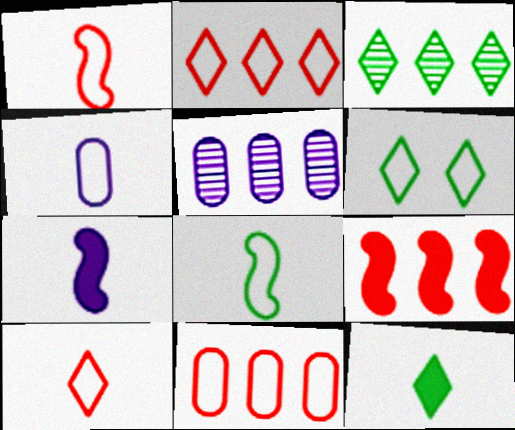[[3, 6, 12], 
[4, 8, 10]]